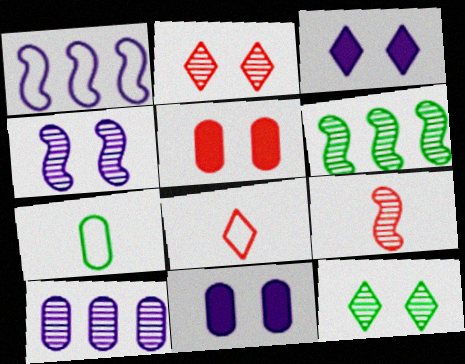[[4, 6, 9], 
[5, 7, 10], 
[6, 8, 11], 
[9, 10, 12]]